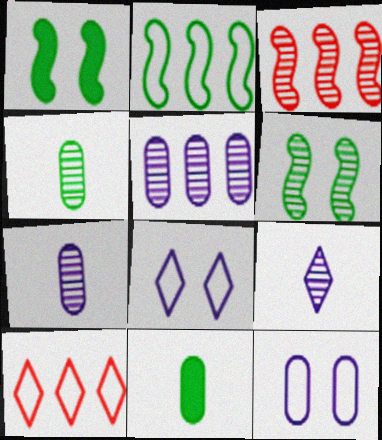[[1, 7, 10], 
[3, 8, 11]]